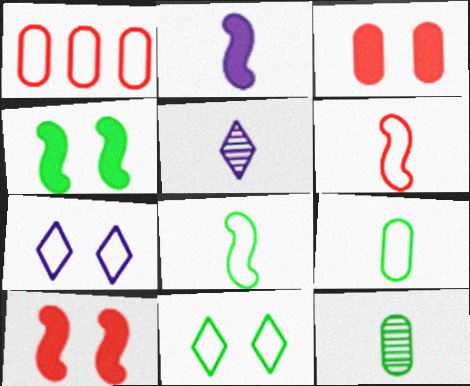[[1, 4, 5], 
[1, 7, 8]]